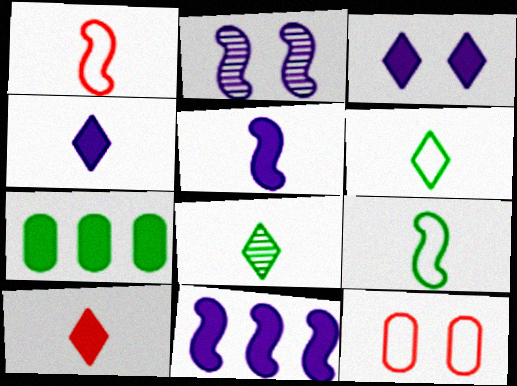[[8, 11, 12]]